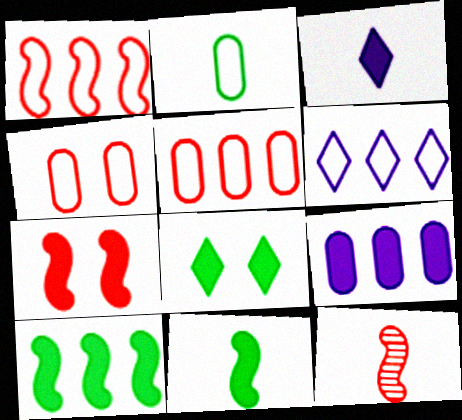[[1, 7, 12], 
[2, 3, 12]]